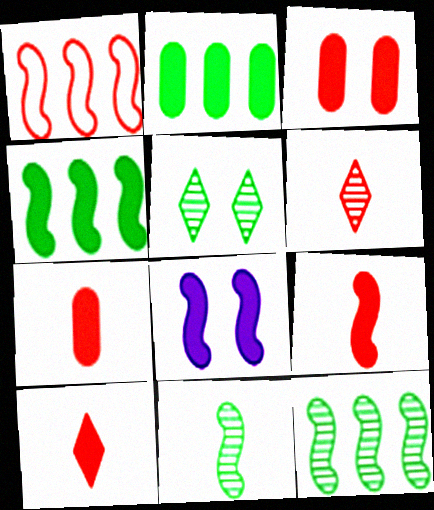[[1, 3, 6], 
[1, 8, 11], 
[2, 8, 10], 
[4, 8, 9], 
[7, 9, 10]]